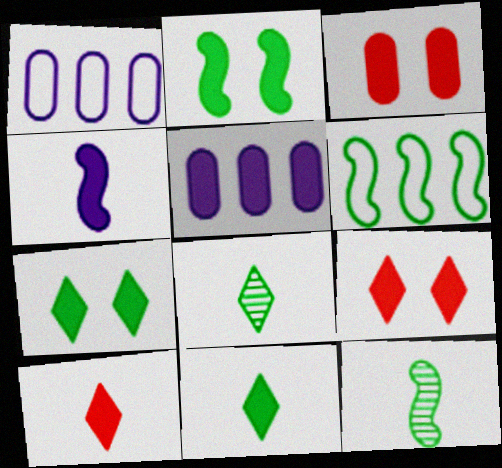[[1, 9, 12], 
[2, 5, 10], 
[2, 6, 12]]